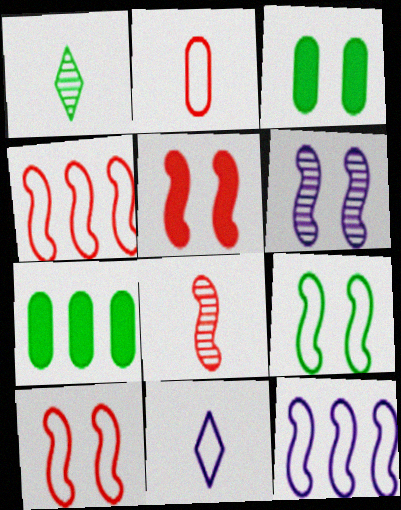[[1, 7, 9], 
[4, 5, 8], 
[5, 6, 9]]